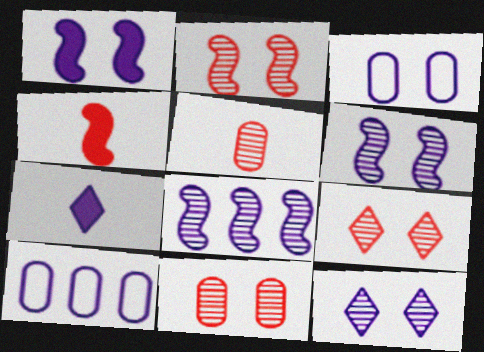[[1, 3, 12], 
[2, 9, 11], 
[3, 7, 8], 
[6, 7, 10]]